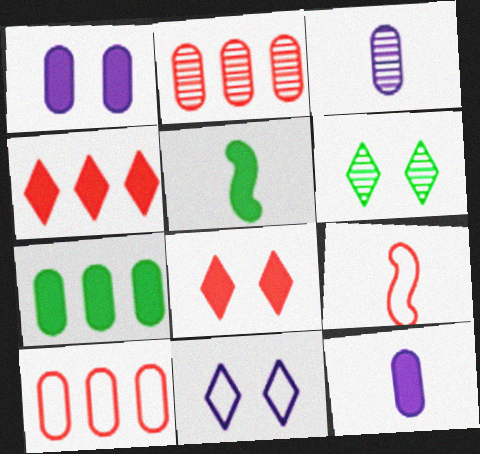[[1, 4, 5], 
[2, 5, 11], 
[2, 8, 9], 
[6, 8, 11]]